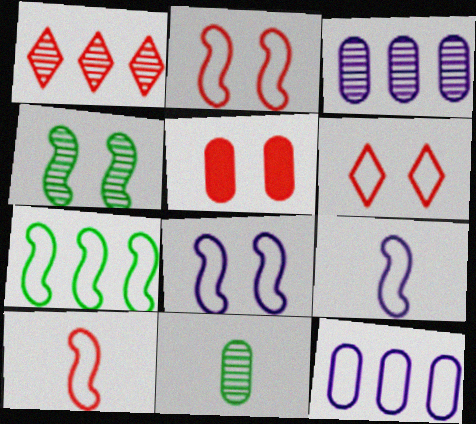[[1, 5, 10], 
[2, 7, 9], 
[5, 11, 12], 
[7, 8, 10]]